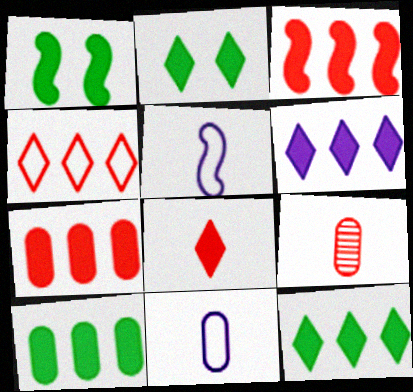[[2, 6, 8], 
[3, 6, 10]]